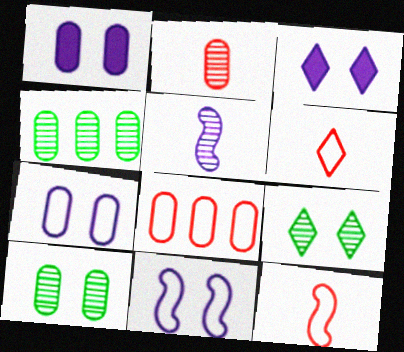[[3, 4, 12]]